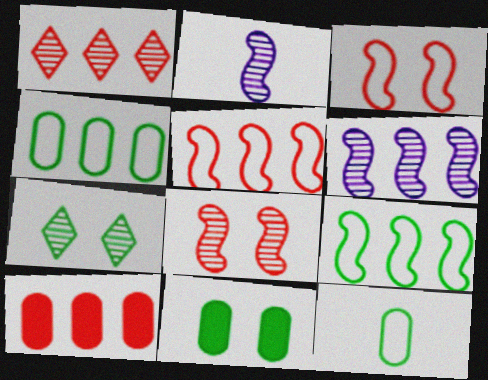[[1, 5, 10]]